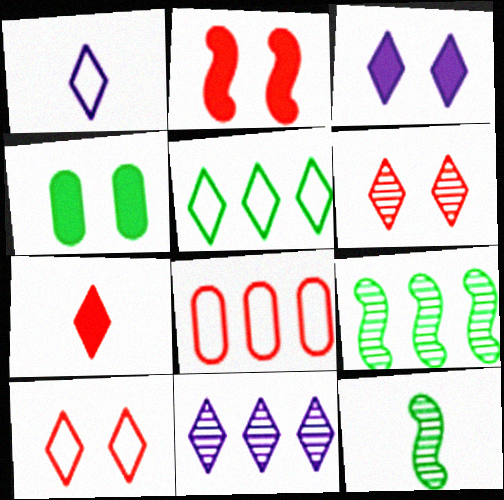[[1, 3, 11], 
[1, 5, 10], 
[2, 3, 4], 
[3, 8, 12], 
[4, 5, 12]]